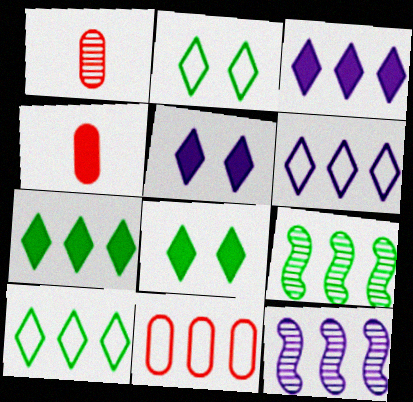[[2, 4, 12], 
[3, 9, 11], 
[7, 11, 12]]